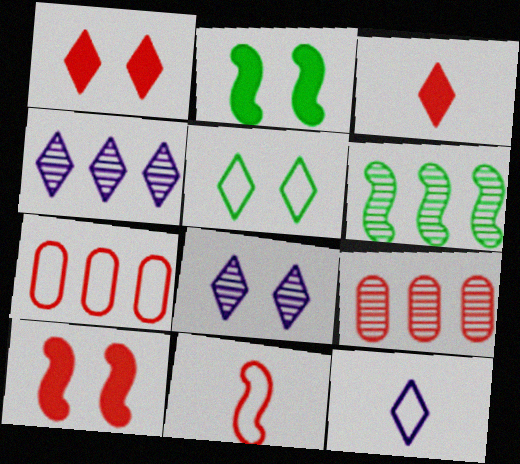[[1, 5, 8], 
[1, 9, 11], 
[2, 9, 12], 
[3, 4, 5], 
[4, 6, 9]]